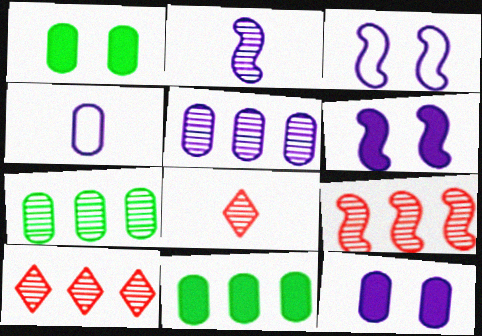[[3, 8, 11], 
[4, 5, 12]]